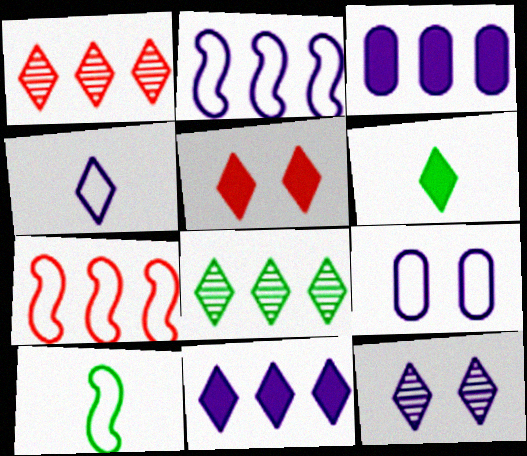[[2, 4, 9], 
[3, 7, 8], 
[4, 5, 8], 
[4, 11, 12], 
[5, 6, 11]]